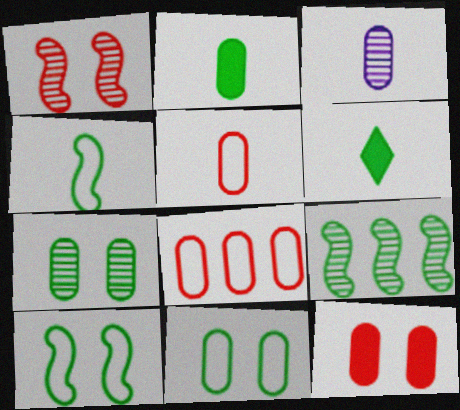[[2, 3, 5], 
[6, 9, 11]]